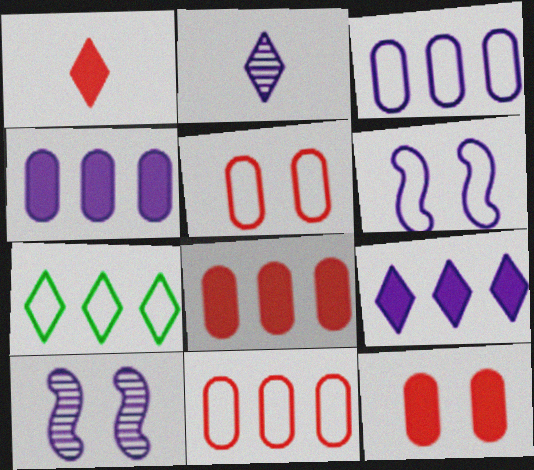[[2, 4, 6]]